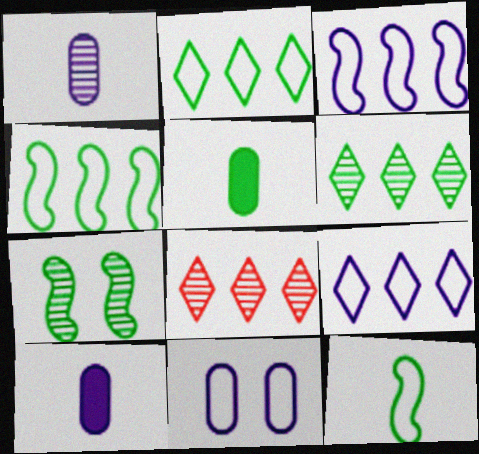[[1, 7, 8], 
[2, 5, 7]]